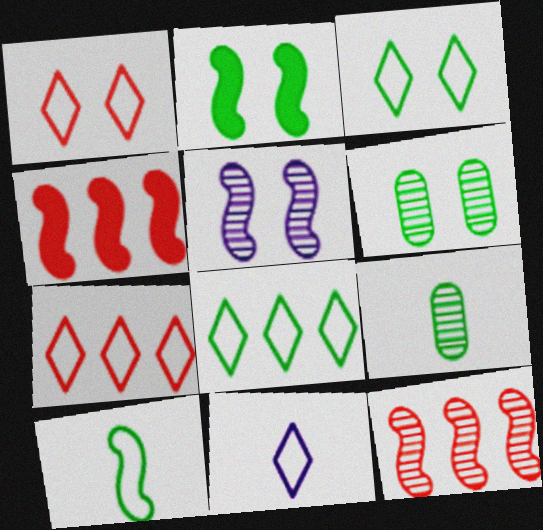[[1, 8, 11], 
[2, 3, 6], 
[2, 8, 9], 
[3, 7, 11], 
[4, 5, 10], 
[4, 6, 11]]